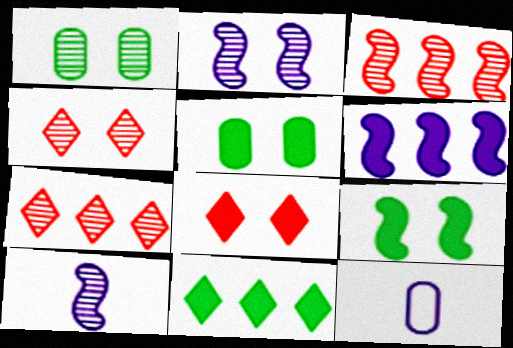[[1, 2, 4], 
[1, 7, 10], 
[7, 9, 12]]